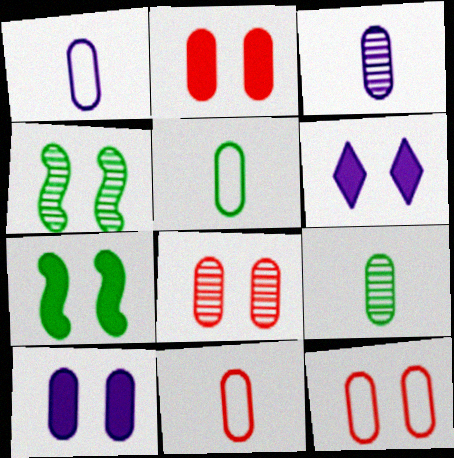[[1, 5, 11], 
[2, 6, 7], 
[2, 8, 12], 
[4, 6, 12]]